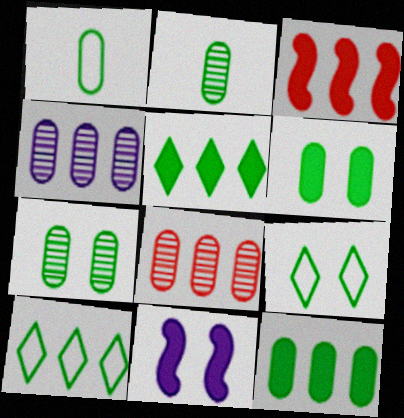[[1, 7, 12], 
[3, 4, 10]]